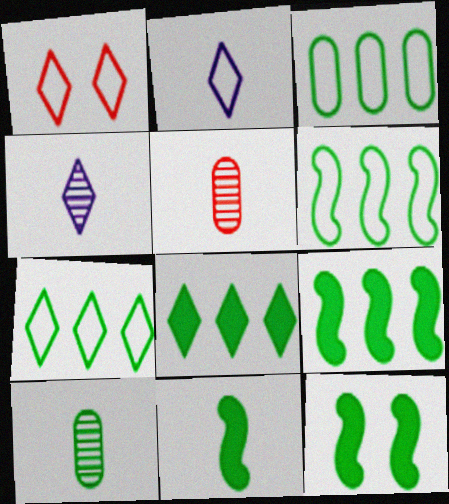[[1, 2, 7], 
[1, 4, 8], 
[2, 5, 11], 
[3, 6, 7], 
[7, 10, 12], 
[9, 11, 12]]